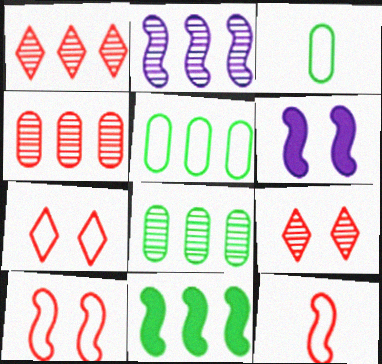[[1, 2, 8], 
[1, 3, 6]]